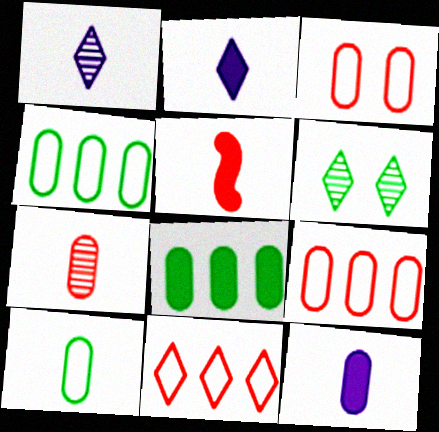[[1, 5, 10], 
[2, 6, 11], 
[7, 10, 12]]